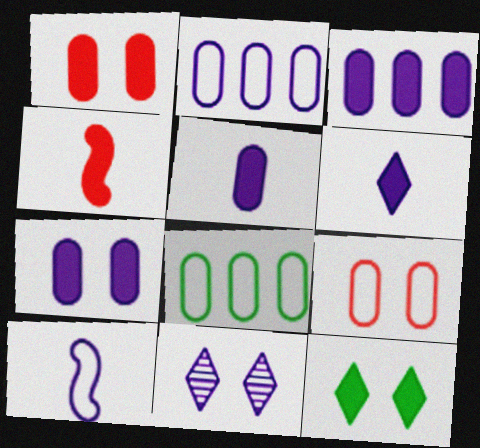[[3, 4, 12], 
[3, 5, 7], 
[3, 10, 11], 
[4, 8, 11]]